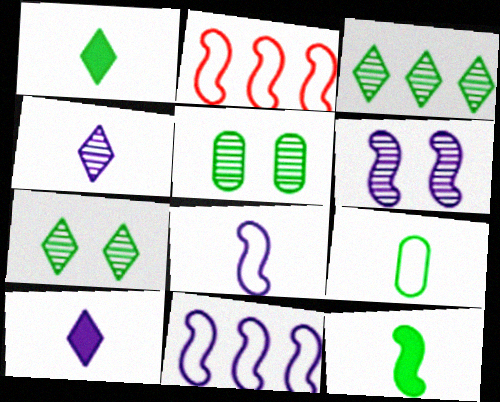[[2, 5, 10], 
[2, 6, 12]]